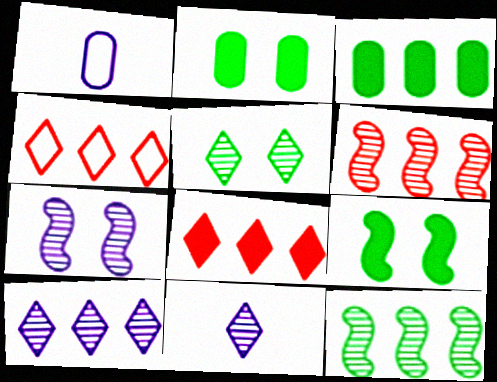[]